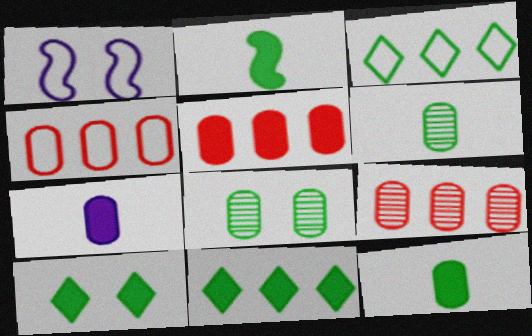[[2, 3, 8], 
[4, 5, 9], 
[4, 7, 8]]